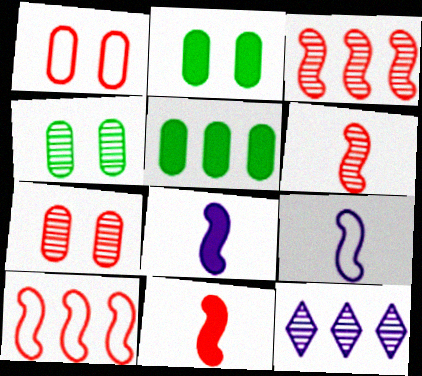[[4, 6, 12], 
[5, 10, 12]]